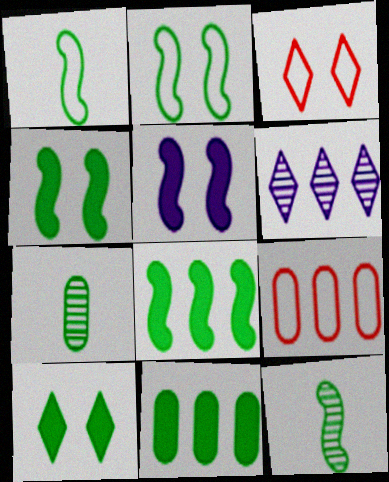[[2, 8, 12], 
[6, 8, 9]]